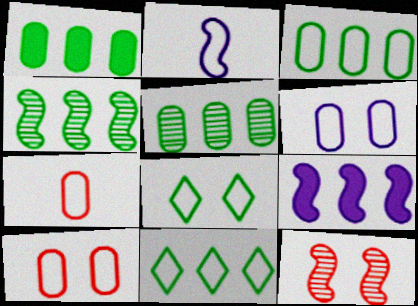[[1, 3, 5], 
[1, 4, 11], 
[2, 10, 11], 
[3, 6, 7]]